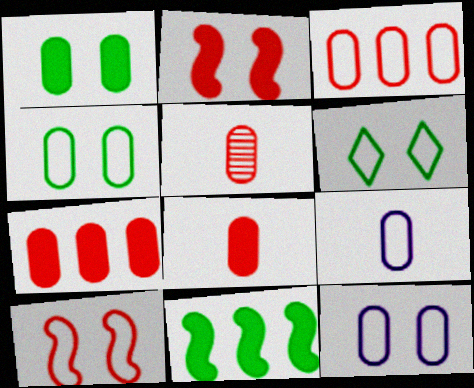[[3, 4, 9], 
[6, 10, 12]]